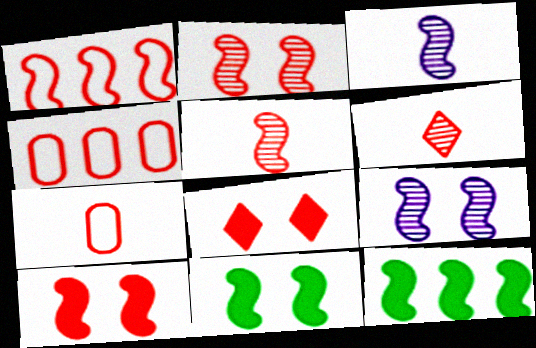[[1, 3, 11], 
[1, 5, 10], 
[4, 5, 8], 
[4, 6, 10]]